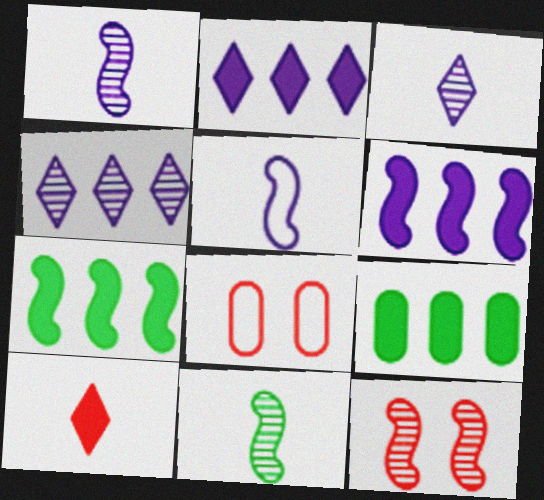[[2, 8, 11], 
[3, 7, 8], 
[5, 7, 12]]